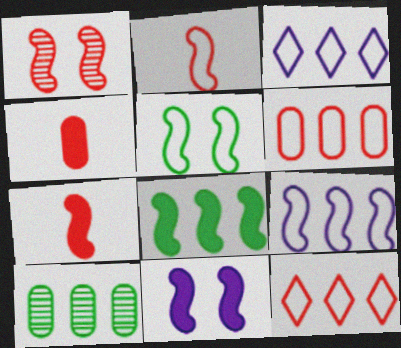[[1, 4, 12], 
[1, 5, 11], 
[2, 5, 9], 
[7, 8, 11]]